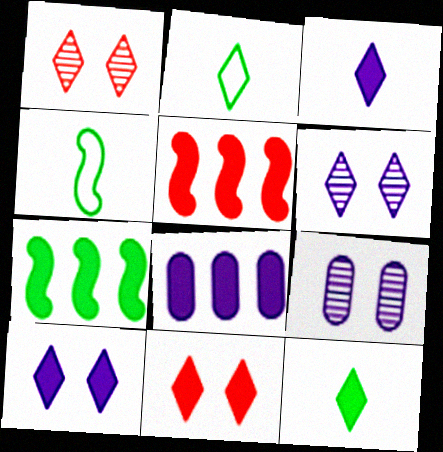[[1, 4, 8], 
[2, 5, 9]]